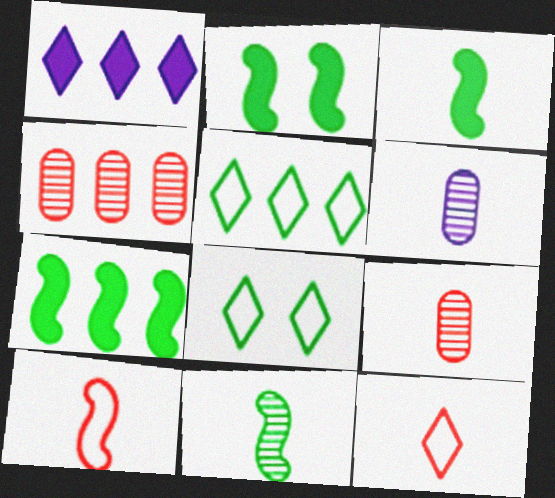[[2, 3, 7], 
[3, 6, 12]]